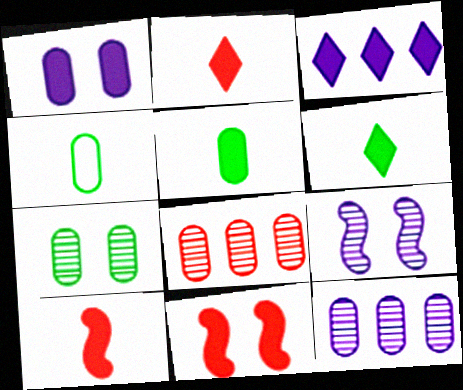[[1, 4, 8], 
[3, 5, 11]]